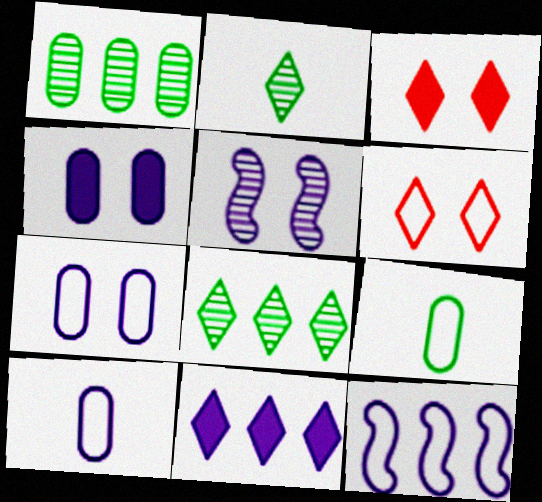[[2, 6, 11], 
[5, 10, 11], 
[6, 9, 12]]